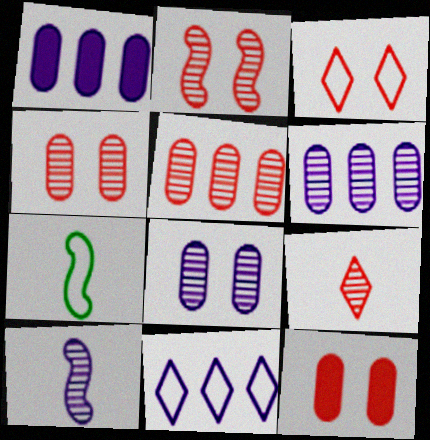[[2, 3, 12], 
[2, 5, 9]]